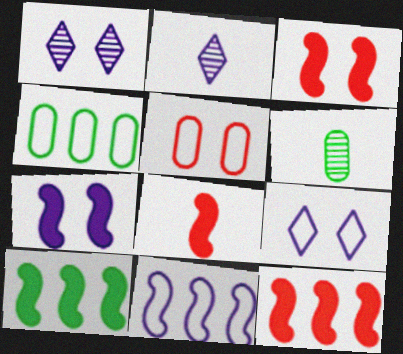[[1, 4, 8], 
[2, 3, 4], 
[2, 5, 10], 
[3, 8, 12], 
[6, 9, 12], 
[7, 8, 10]]